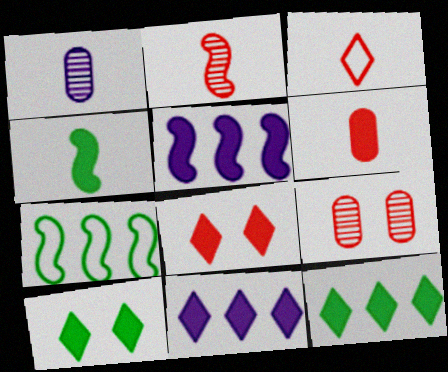[[1, 3, 4], 
[1, 7, 8], 
[2, 3, 6], 
[5, 6, 10]]